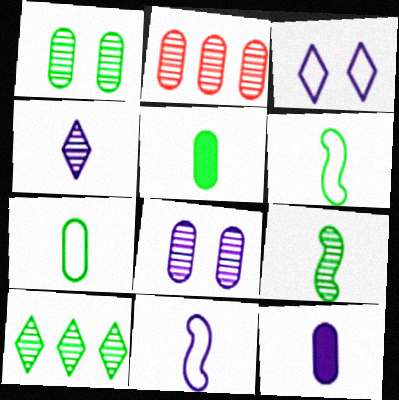[[1, 9, 10], 
[4, 11, 12]]